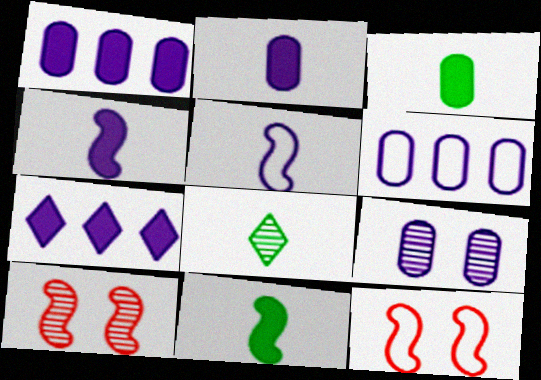[[1, 8, 12], 
[2, 6, 9], 
[5, 7, 9]]